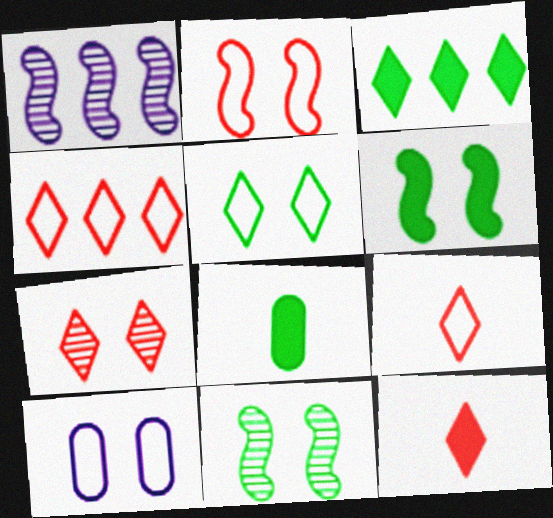[[2, 5, 10], 
[3, 6, 8], 
[4, 7, 12], 
[6, 7, 10]]